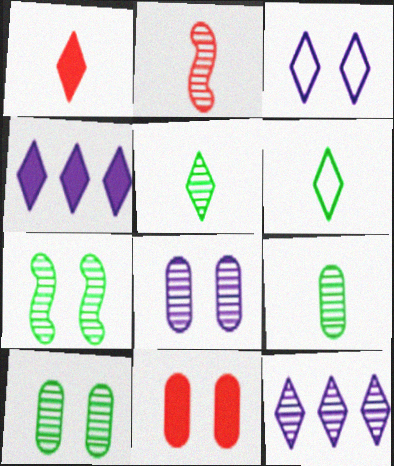[[2, 10, 12], 
[3, 7, 11]]